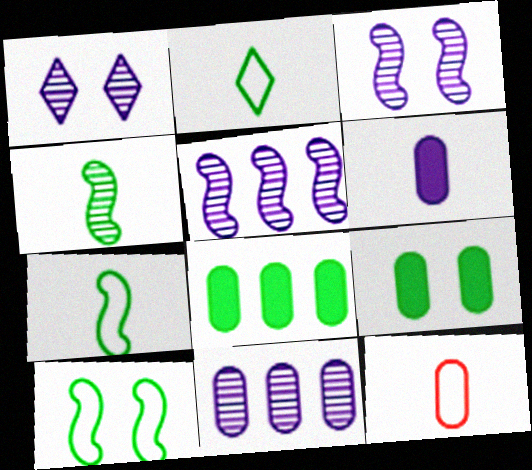[[9, 11, 12]]